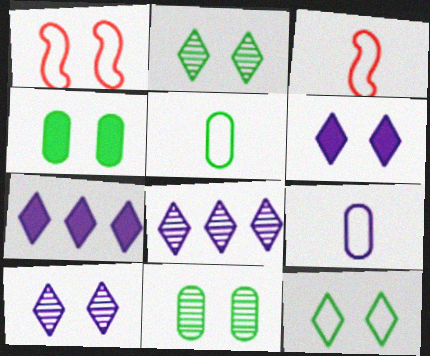[[1, 4, 10], 
[1, 6, 11], 
[3, 4, 8], 
[3, 7, 11]]